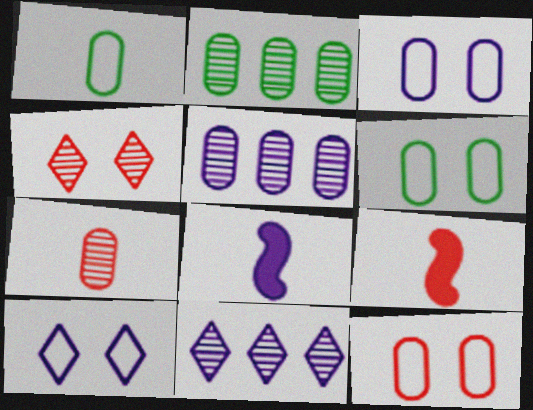[[2, 9, 10], 
[3, 6, 12], 
[3, 8, 11], 
[5, 8, 10], 
[6, 9, 11]]